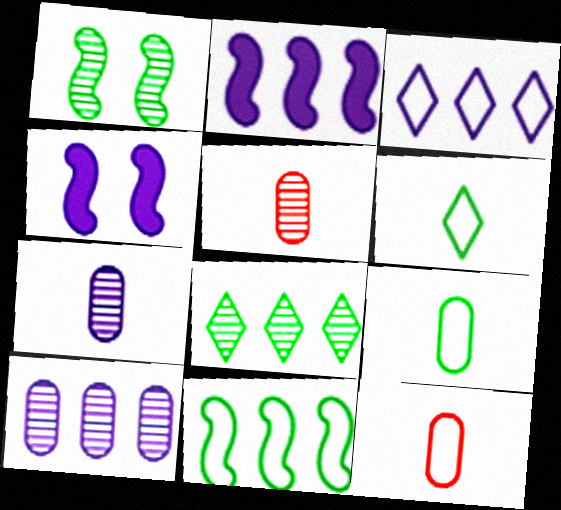[[2, 3, 10], 
[3, 4, 7], 
[4, 8, 12]]